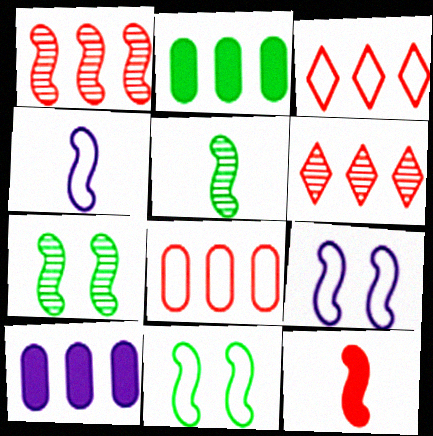[[4, 5, 12]]